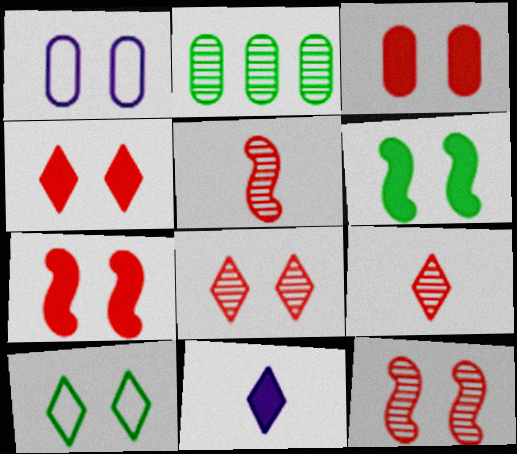[[1, 6, 8], 
[3, 4, 7]]